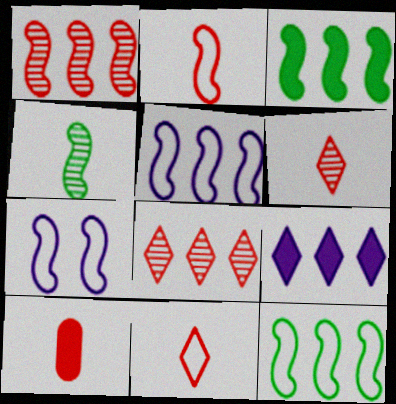[[1, 3, 5], 
[2, 6, 10], 
[2, 7, 12]]